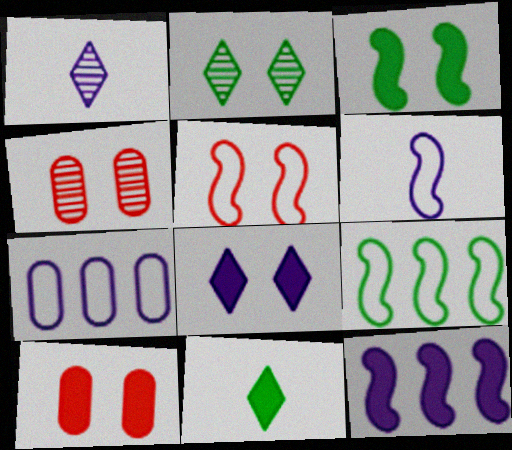[[1, 9, 10], 
[3, 8, 10], 
[5, 6, 9], 
[10, 11, 12]]